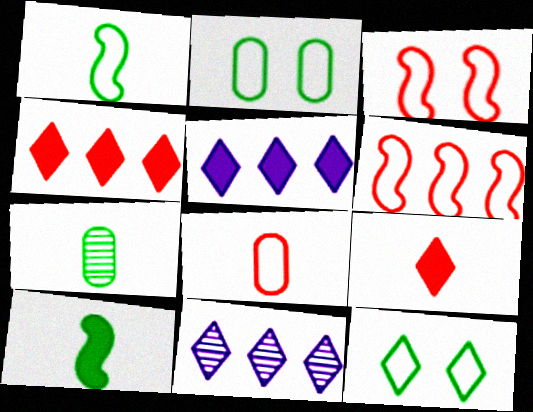[[3, 5, 7], 
[9, 11, 12]]